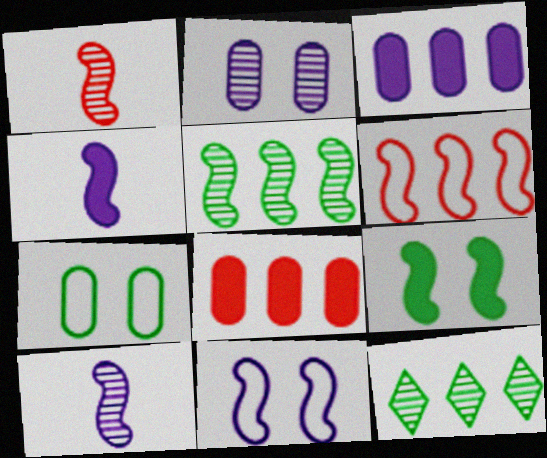[[1, 2, 12], 
[3, 6, 12], 
[6, 9, 10]]